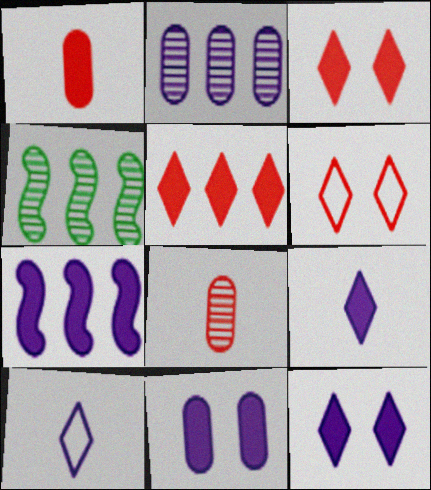[[7, 9, 11]]